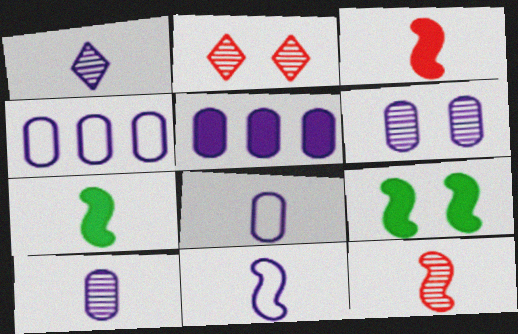[[2, 4, 7], 
[5, 6, 8], 
[7, 11, 12]]